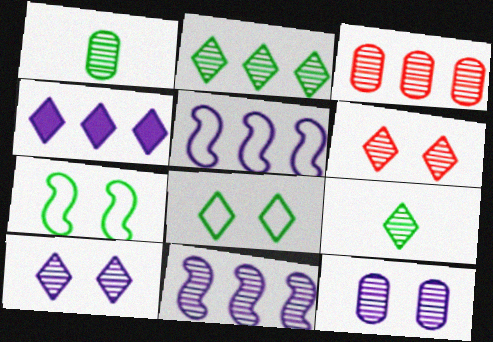[[1, 3, 12], 
[1, 6, 11], 
[2, 3, 11]]